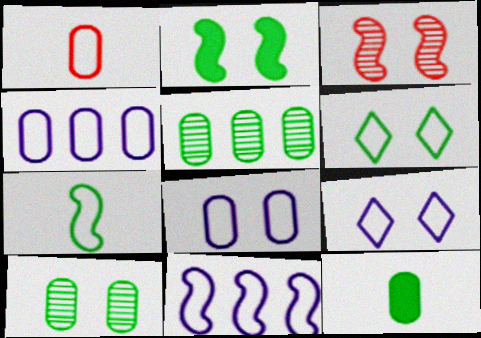[[1, 6, 11], 
[2, 6, 10]]